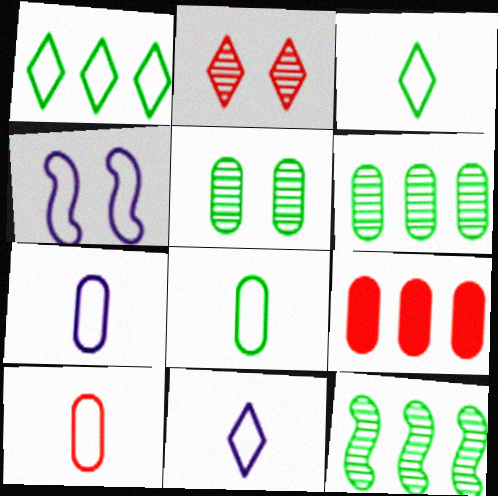[[1, 4, 10], 
[5, 7, 9], 
[7, 8, 10]]